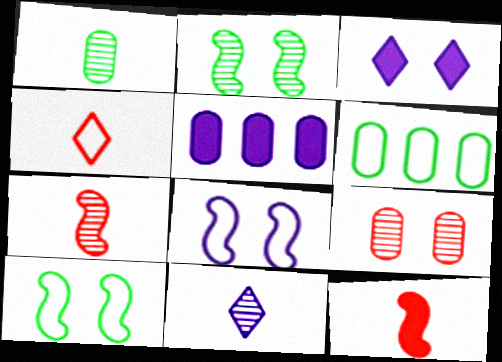[[1, 7, 11], 
[2, 4, 5], 
[3, 6, 7], 
[3, 9, 10], 
[4, 6, 8], 
[5, 8, 11]]